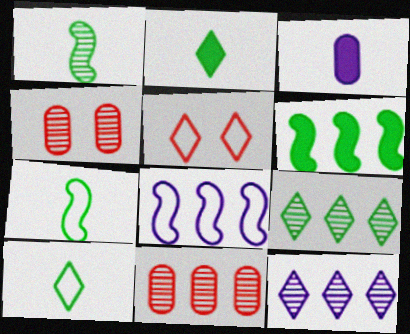[[1, 4, 12], 
[2, 4, 8], 
[2, 5, 12]]